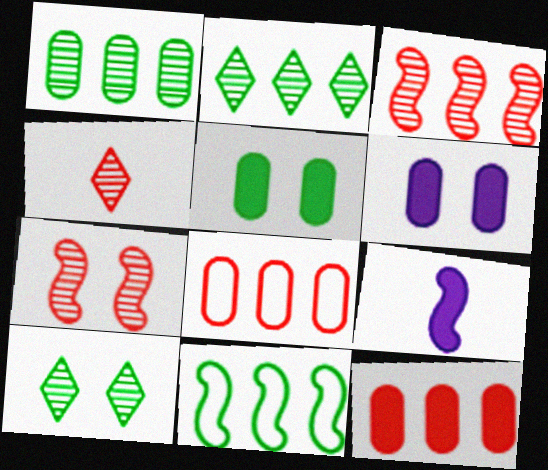[[4, 6, 11], 
[7, 9, 11], 
[8, 9, 10]]